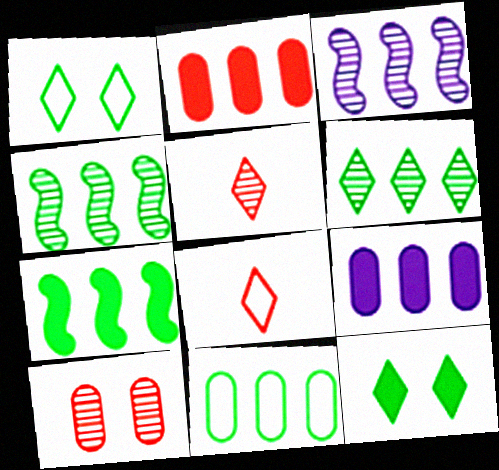[[6, 7, 11]]